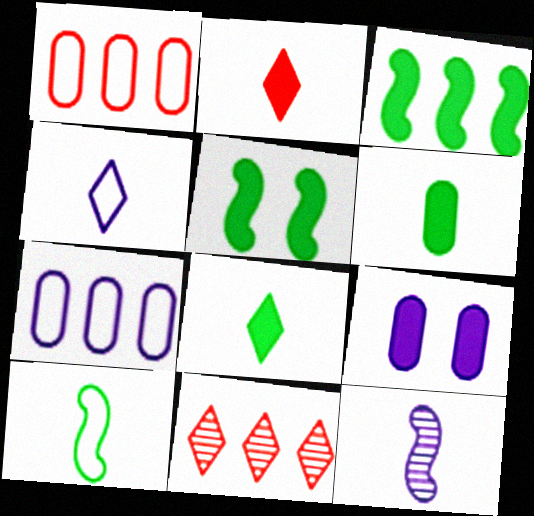[[2, 3, 9], 
[3, 7, 11], 
[9, 10, 11]]